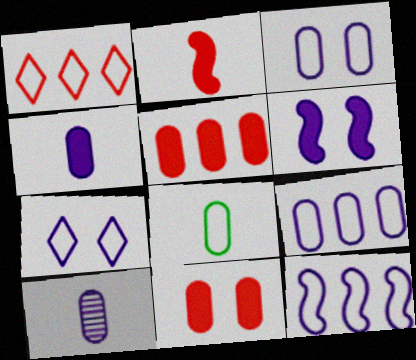[]